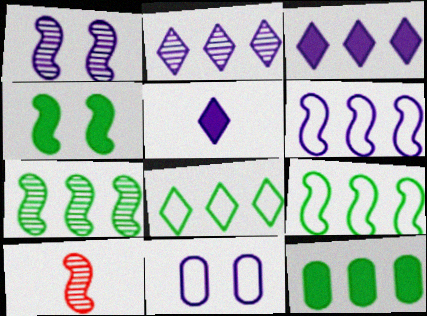[[1, 7, 10], 
[4, 6, 10], 
[7, 8, 12]]